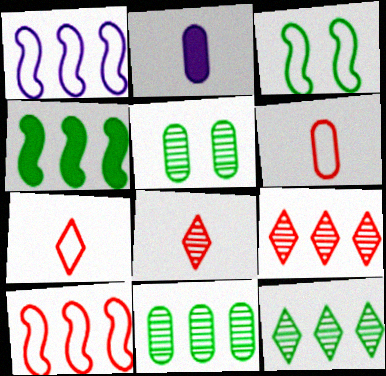[[2, 3, 9]]